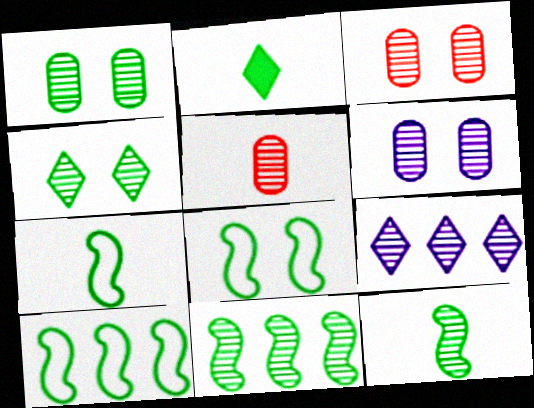[[1, 2, 10], 
[1, 3, 6], 
[3, 9, 12], 
[7, 8, 10]]